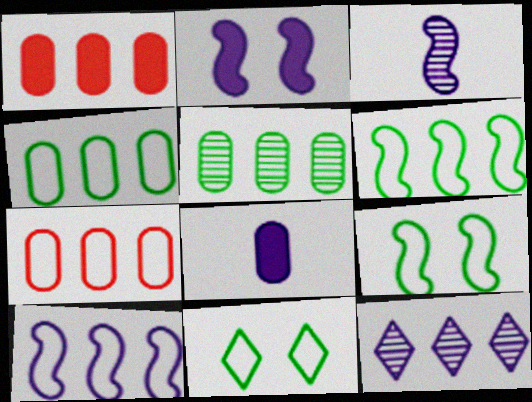[[1, 3, 11], 
[1, 6, 12], 
[2, 3, 10]]